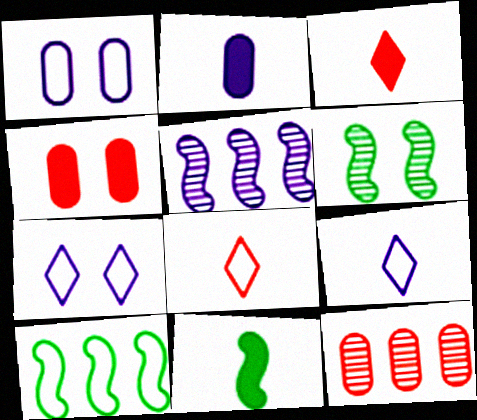[[1, 8, 10], 
[2, 3, 11], 
[2, 5, 7], 
[4, 6, 7], 
[6, 10, 11], 
[7, 11, 12]]